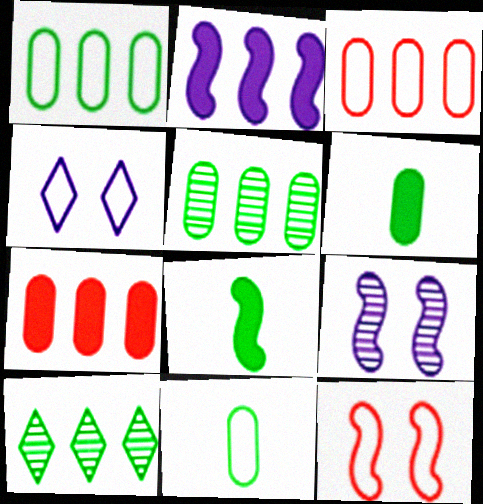[[2, 3, 10]]